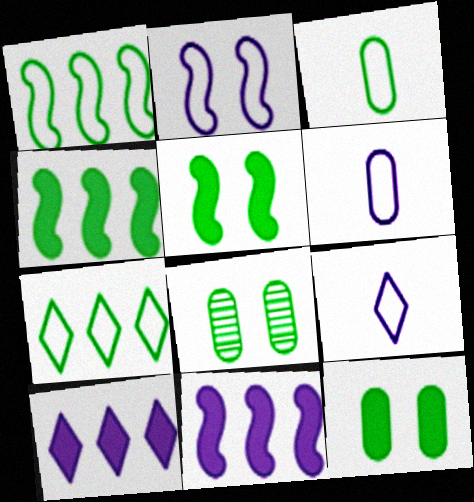[]